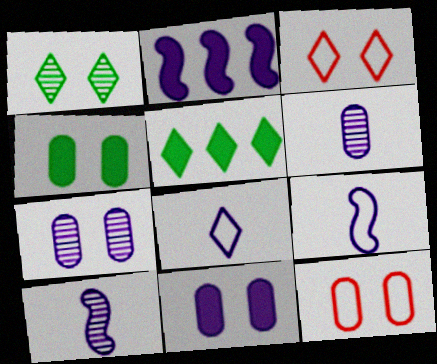[[2, 7, 8], 
[4, 7, 12], 
[5, 10, 12]]